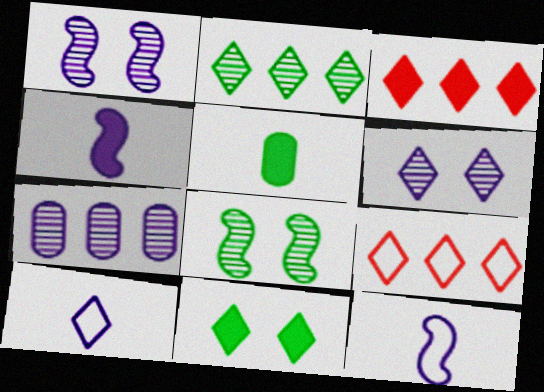[[1, 5, 9]]